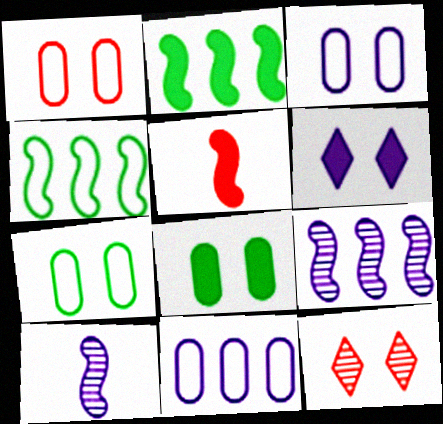[[1, 3, 7], 
[6, 10, 11]]